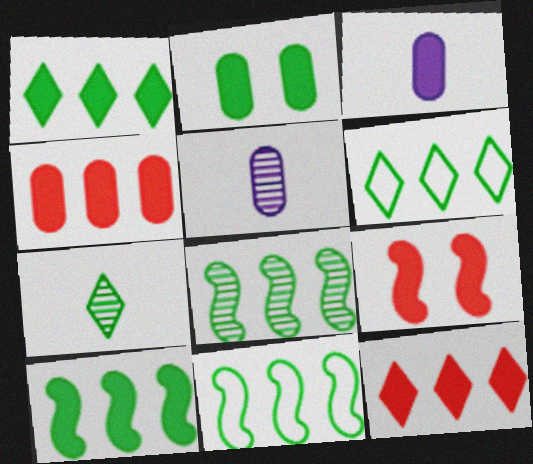[[1, 3, 9], 
[2, 3, 4], 
[2, 7, 11], 
[5, 6, 9], 
[8, 10, 11]]